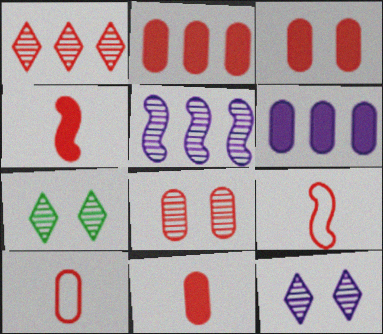[[1, 3, 9], 
[2, 3, 11], 
[2, 8, 10], 
[6, 7, 9]]